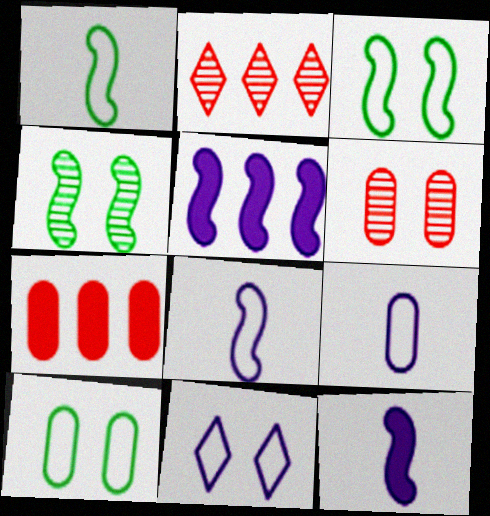[[2, 10, 12]]